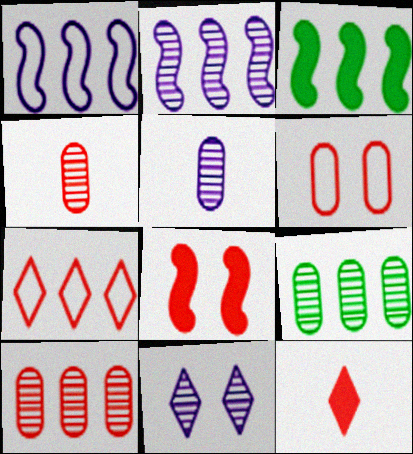[[2, 5, 11], 
[4, 7, 8]]